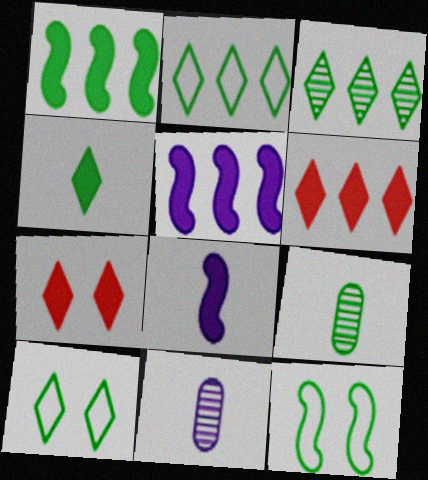[[1, 9, 10], 
[3, 4, 10], 
[6, 11, 12]]